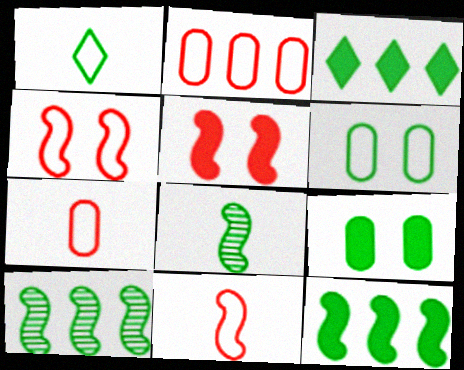[[1, 9, 10], 
[3, 6, 8]]